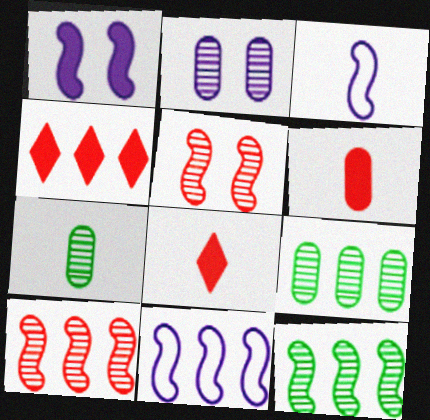[[3, 7, 8], 
[4, 9, 11]]